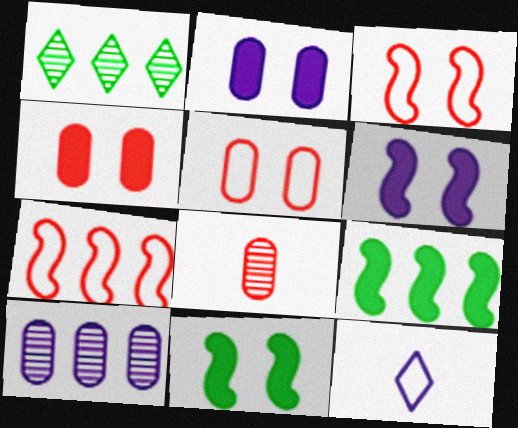[[6, 10, 12]]